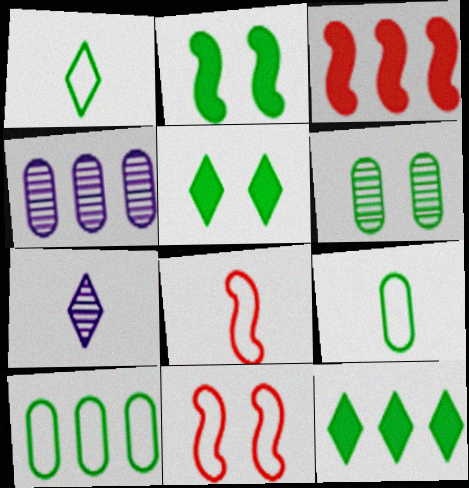[[4, 5, 8]]